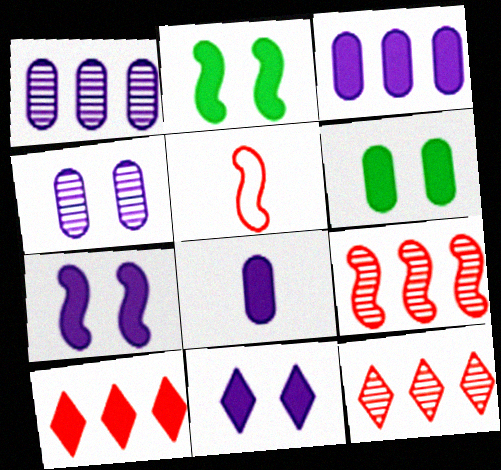[[2, 8, 10]]